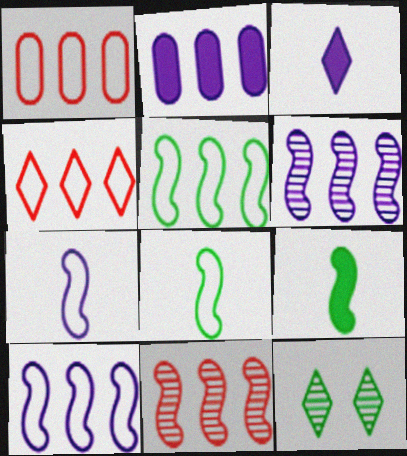[[3, 4, 12]]